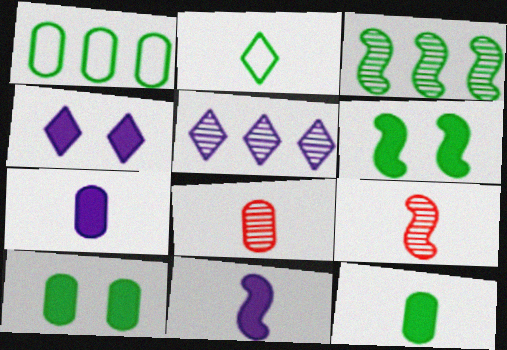[[1, 4, 9], 
[2, 3, 10], 
[2, 7, 9], 
[2, 8, 11]]